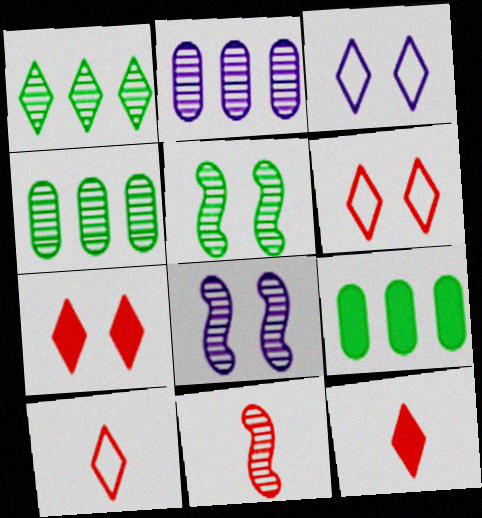[[1, 3, 12], 
[3, 9, 11], 
[8, 9, 10]]